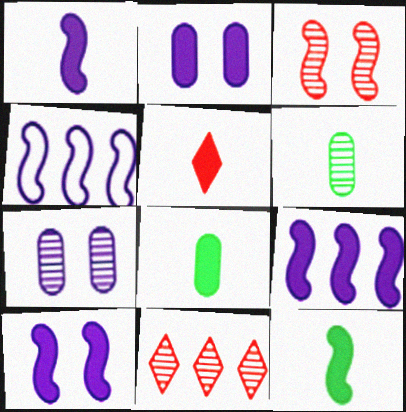[[1, 5, 8], 
[1, 9, 10], 
[3, 4, 12]]